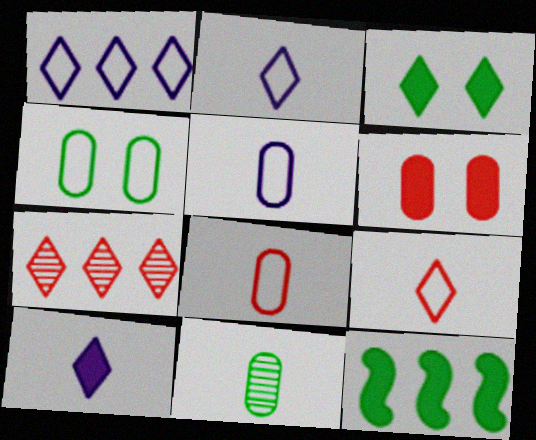[[2, 3, 7], 
[6, 10, 12]]